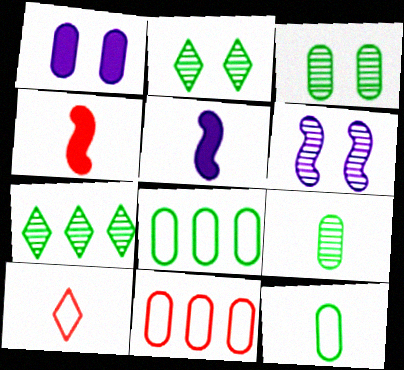[[1, 9, 11], 
[2, 5, 11], 
[5, 9, 10]]